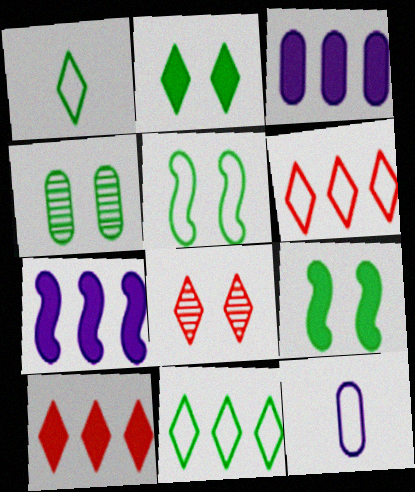[[2, 4, 5], 
[5, 6, 12]]